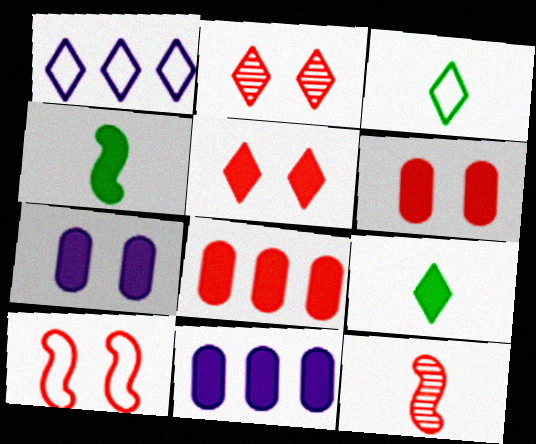[[1, 2, 9], 
[2, 6, 10], 
[4, 5, 11]]